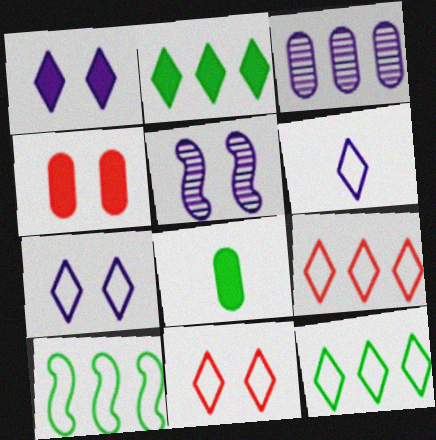[[5, 8, 9], 
[6, 11, 12]]